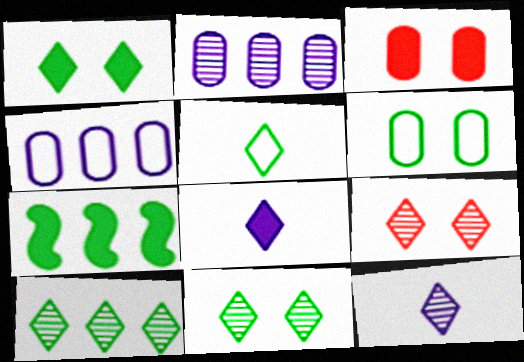[[1, 5, 10], 
[3, 7, 8], 
[9, 10, 12]]